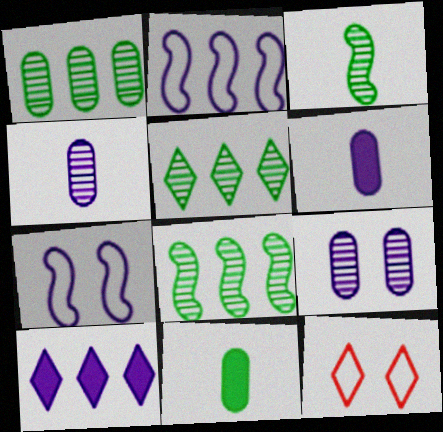[[1, 5, 8], 
[4, 7, 10], 
[6, 8, 12]]